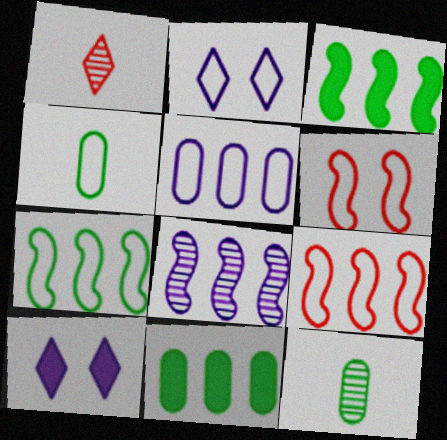[[2, 4, 9], 
[3, 8, 9], 
[9, 10, 12]]